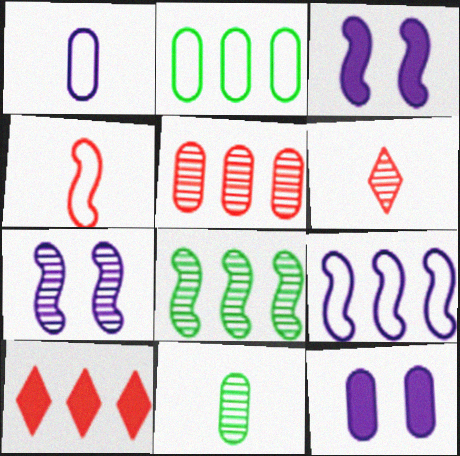[[2, 3, 6], 
[3, 4, 8]]